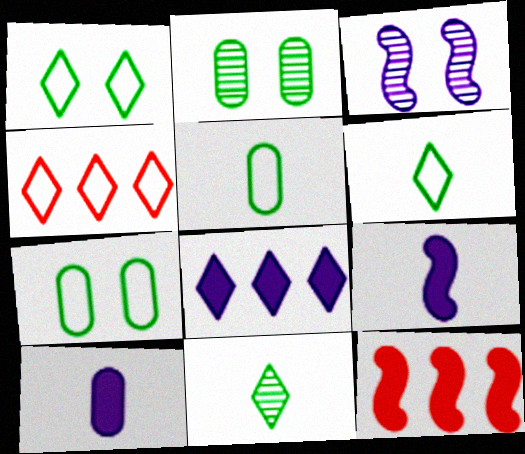[[2, 4, 9]]